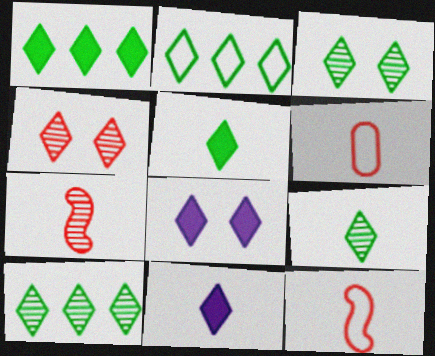[[1, 2, 10], 
[2, 3, 5], 
[2, 4, 11], 
[3, 9, 10]]